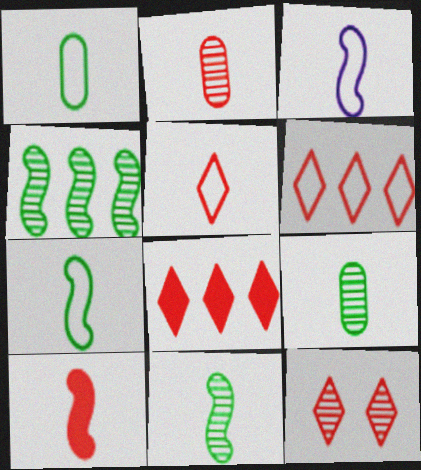[[1, 3, 5], 
[2, 5, 10], 
[3, 10, 11], 
[5, 8, 12]]